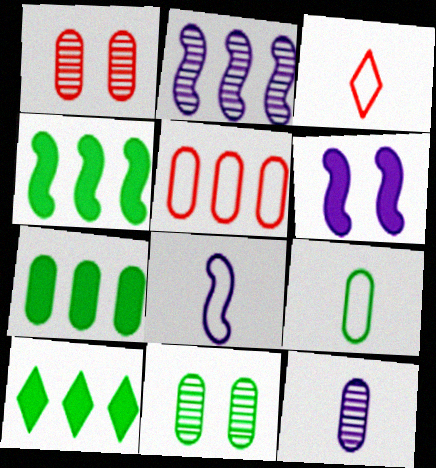[[1, 8, 10], 
[2, 5, 10], 
[2, 6, 8], 
[3, 8, 9], 
[4, 7, 10], 
[7, 9, 11]]